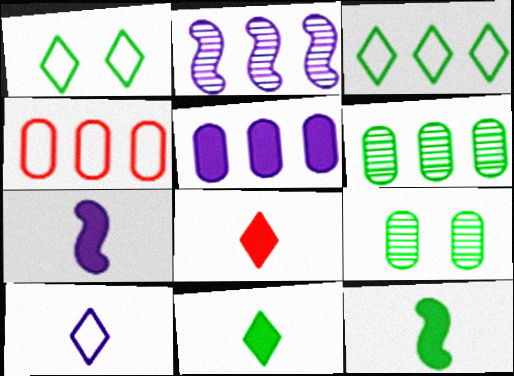[[1, 6, 12], 
[3, 9, 12], 
[4, 5, 6]]